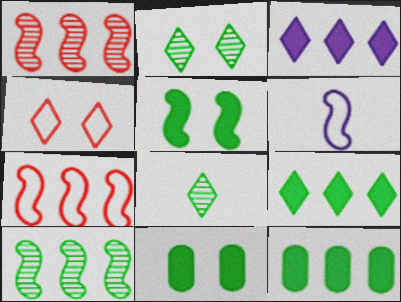[[1, 5, 6], 
[3, 4, 8]]